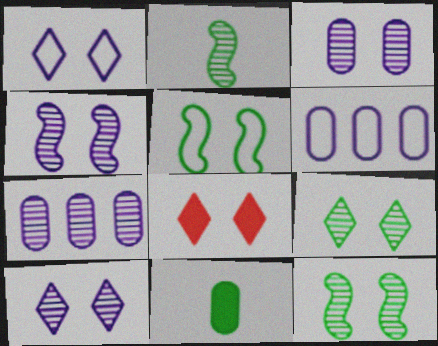[[1, 8, 9], 
[2, 6, 8], 
[3, 4, 10], 
[3, 5, 8]]